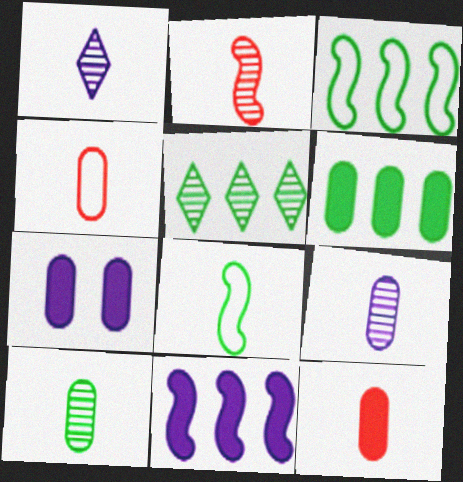[[1, 2, 10], 
[1, 8, 12], 
[3, 5, 6], 
[6, 7, 12]]